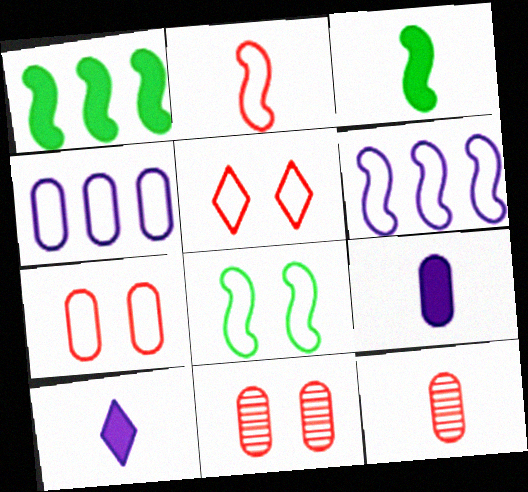[[2, 6, 8]]